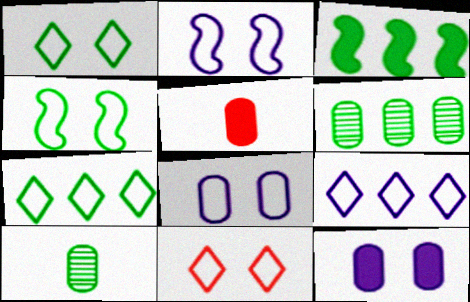[[1, 3, 10], 
[3, 6, 7], 
[4, 8, 11], 
[5, 6, 8]]